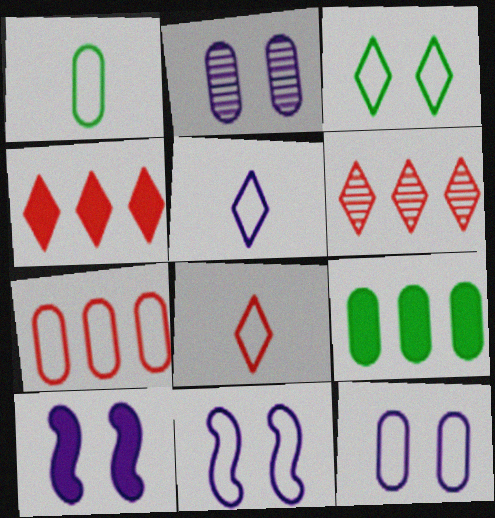[[1, 6, 10], 
[1, 7, 12]]